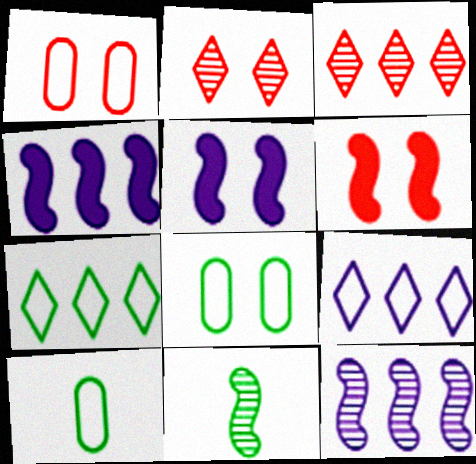[[1, 2, 6], 
[2, 4, 10], 
[2, 5, 8], 
[3, 5, 10]]